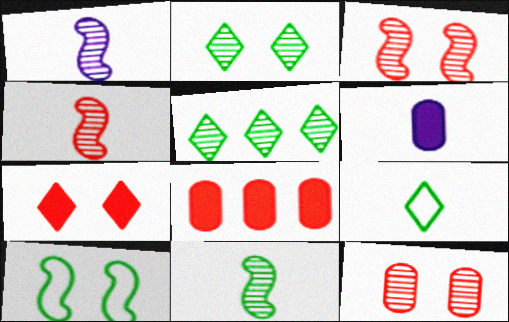[[1, 4, 11], 
[1, 5, 12], 
[4, 6, 9]]